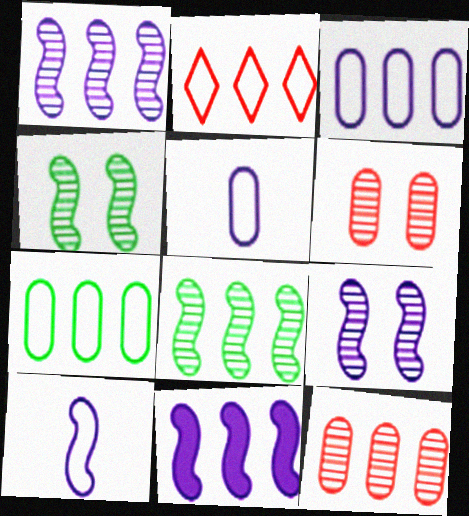[[9, 10, 11]]